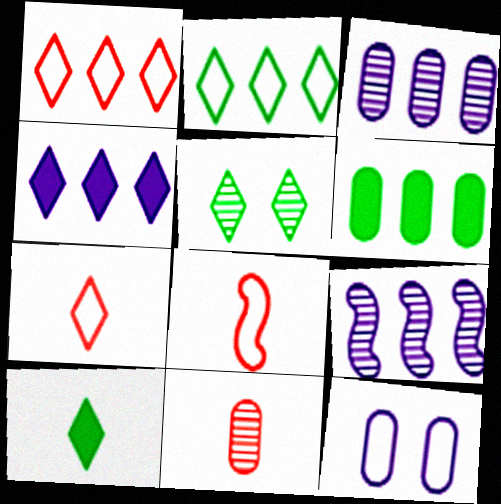[[1, 6, 9], 
[2, 5, 10], 
[2, 8, 12], 
[4, 5, 7], 
[5, 9, 11], 
[6, 11, 12]]